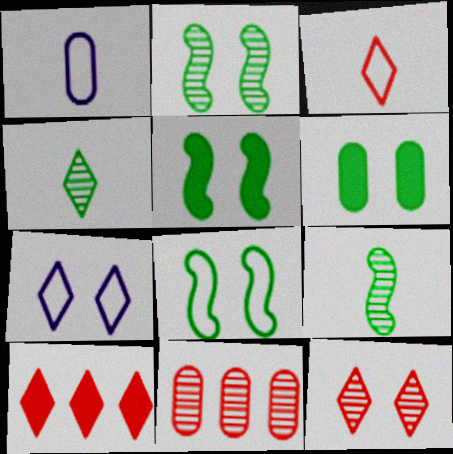[[1, 2, 10], 
[1, 6, 11], 
[2, 5, 8], 
[3, 10, 12], 
[4, 7, 10]]